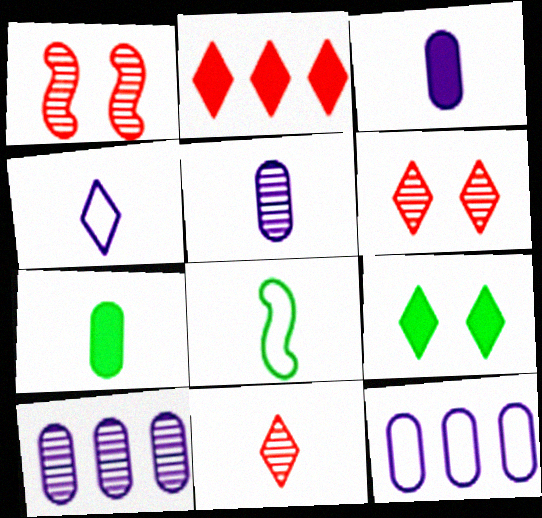[[3, 8, 11]]